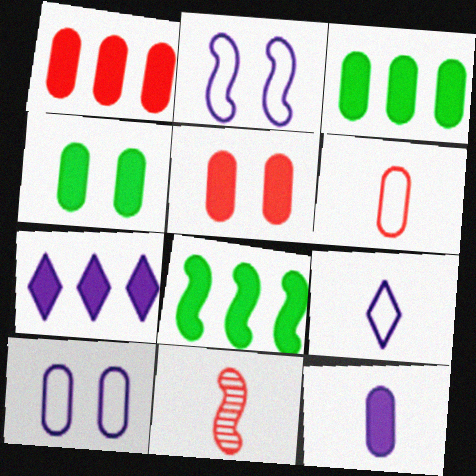[[1, 4, 12], 
[1, 7, 8], 
[2, 8, 11], 
[3, 5, 12]]